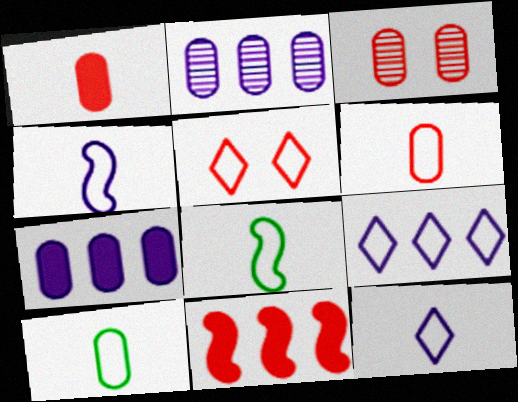[[3, 7, 10], 
[6, 8, 12]]